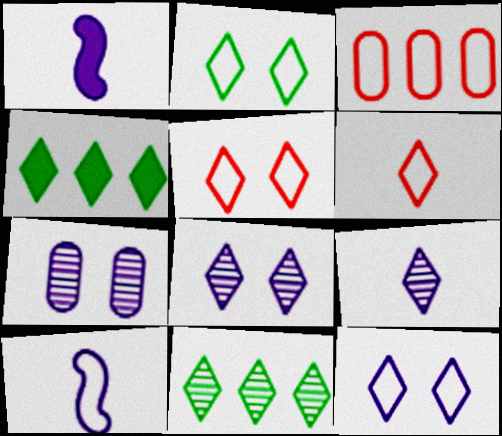[[2, 3, 10], 
[2, 5, 12], 
[4, 5, 9], 
[4, 6, 8]]